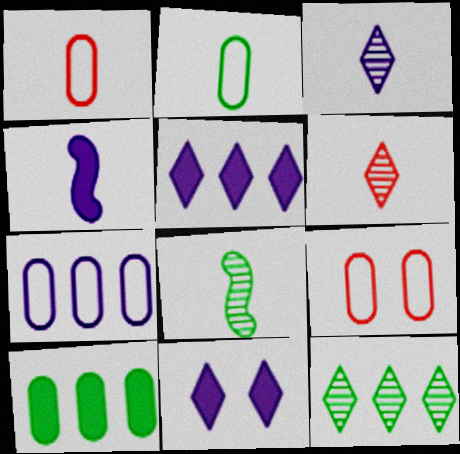[[2, 4, 6], 
[2, 7, 9], 
[4, 9, 12], 
[5, 8, 9]]